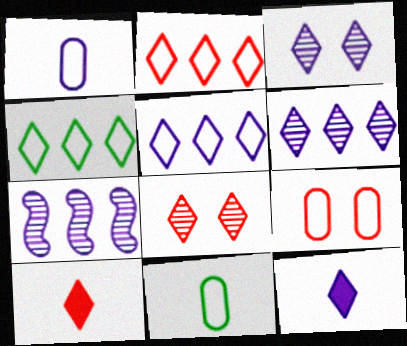[[2, 4, 5], 
[2, 8, 10], 
[3, 4, 10], 
[3, 5, 12], 
[4, 8, 12]]